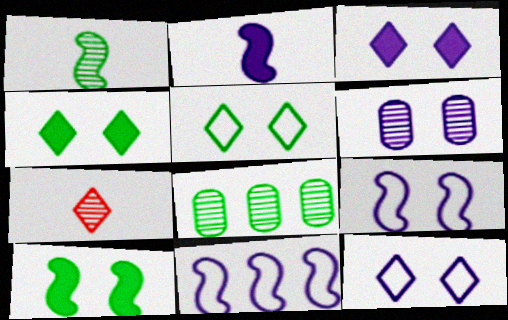[[3, 6, 9]]